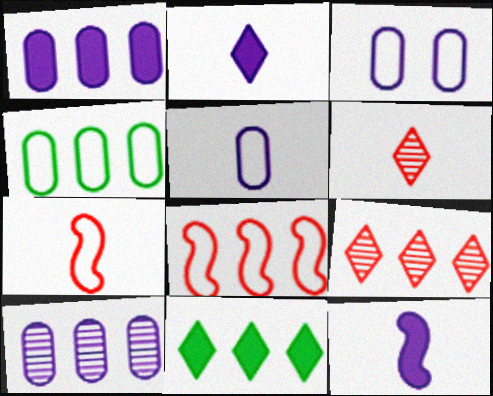[[8, 10, 11]]